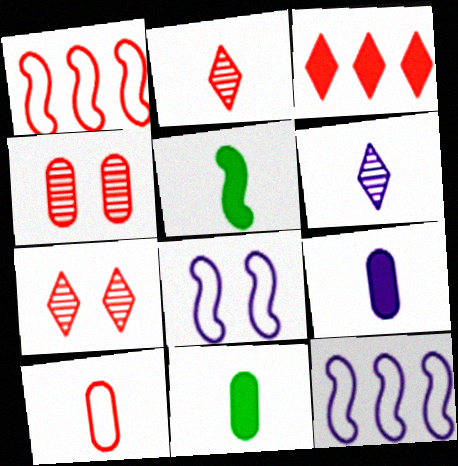[[5, 6, 10], 
[7, 11, 12]]